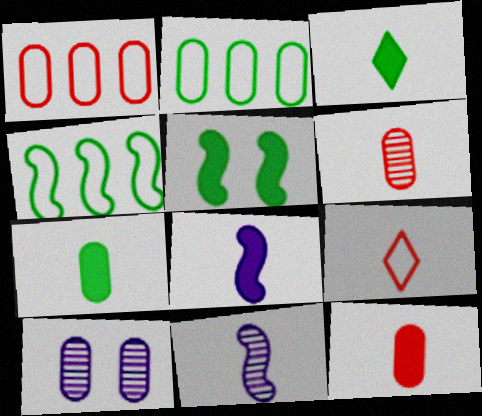[[1, 7, 10], 
[2, 10, 12], 
[3, 8, 12], 
[7, 9, 11]]